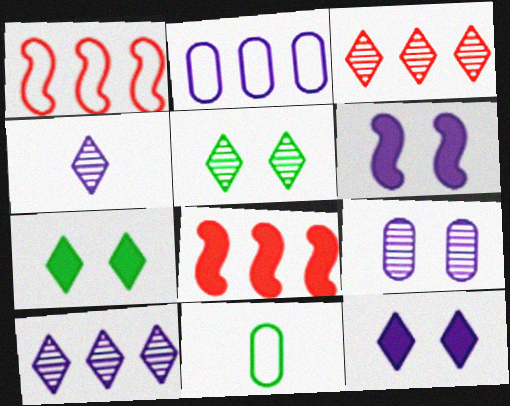[[2, 4, 6], 
[3, 4, 5], 
[3, 6, 11]]